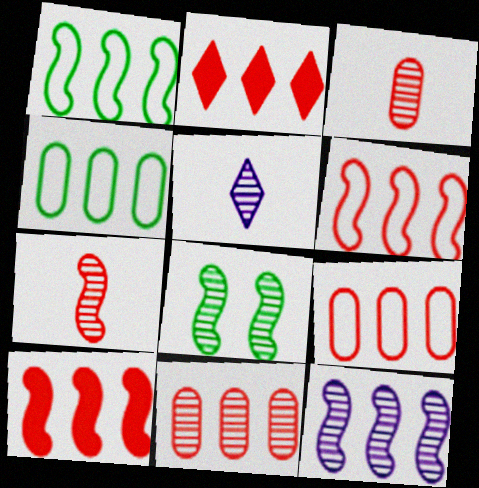[[1, 10, 12], 
[2, 4, 12], 
[2, 6, 11], 
[5, 8, 11], 
[7, 8, 12]]